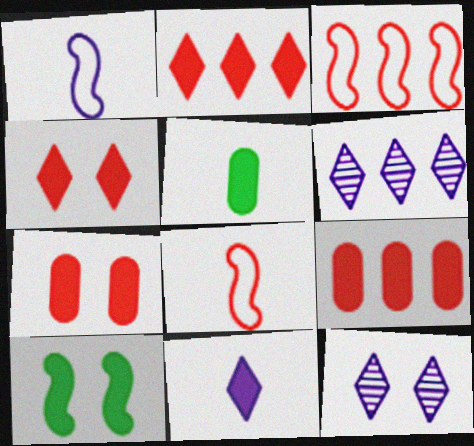[[3, 5, 12], 
[9, 10, 11]]